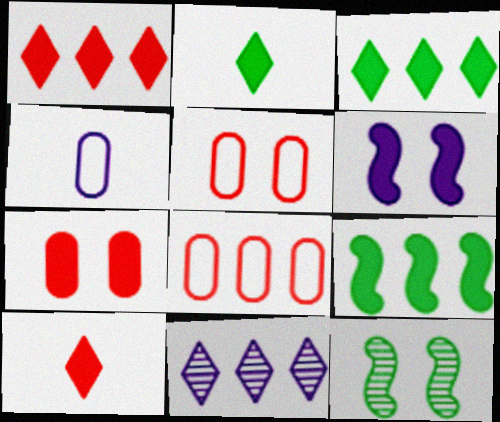[[1, 4, 12], 
[4, 6, 11], 
[8, 9, 11]]